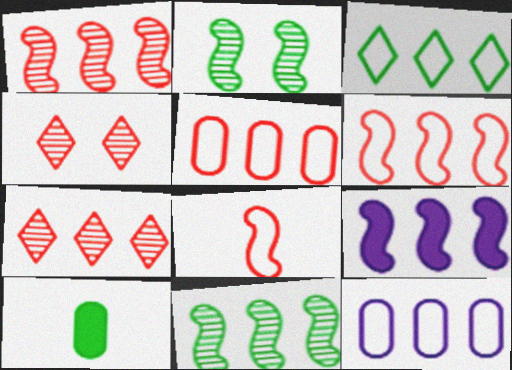[[2, 3, 10], 
[2, 8, 9], 
[3, 6, 12], 
[6, 9, 11]]